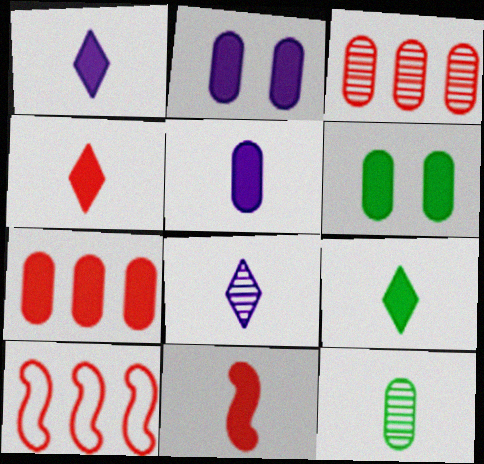[[1, 4, 9], 
[5, 6, 7], 
[5, 9, 11], 
[6, 8, 10]]